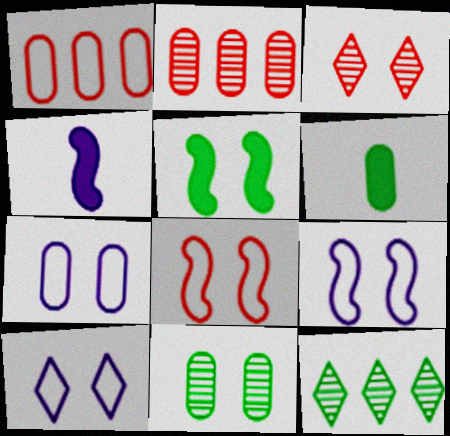[[2, 6, 7], 
[3, 5, 7], 
[7, 9, 10]]